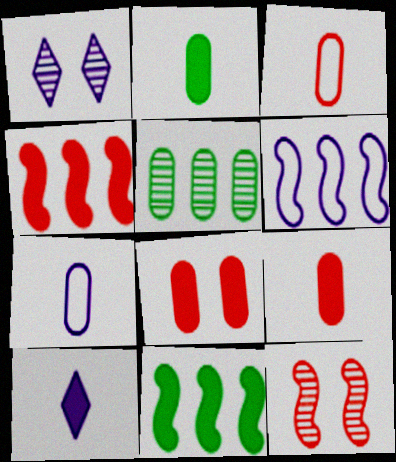[[1, 3, 11], 
[5, 7, 8], 
[8, 10, 11]]